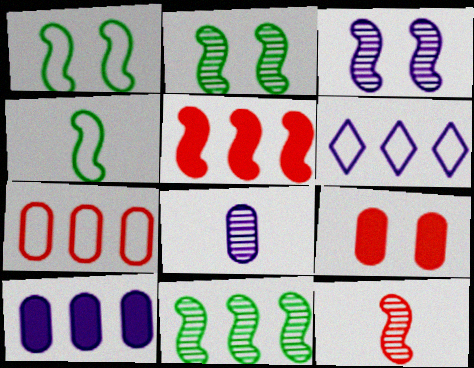[[3, 4, 5], 
[3, 11, 12]]